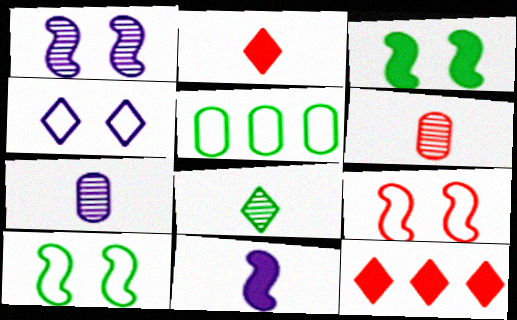[[1, 2, 5], 
[1, 3, 9], 
[3, 5, 8], 
[4, 8, 12], 
[6, 9, 12], 
[7, 10, 12]]